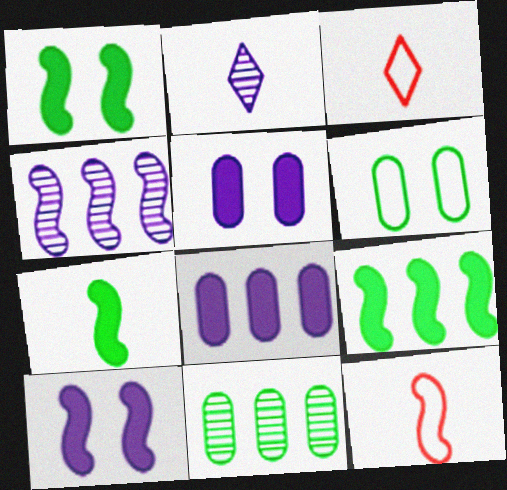[[1, 4, 12], 
[1, 7, 9], 
[3, 10, 11]]